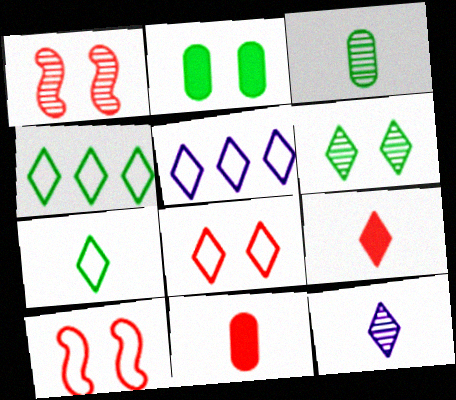[[5, 6, 9], 
[5, 7, 8], 
[7, 9, 12]]